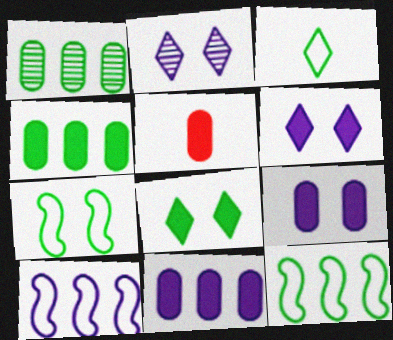[[2, 5, 12], 
[4, 5, 9]]